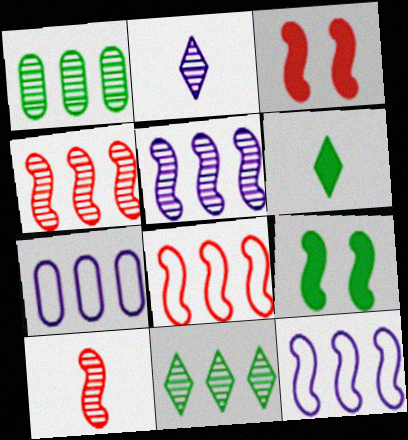[[3, 8, 10], 
[9, 10, 12]]